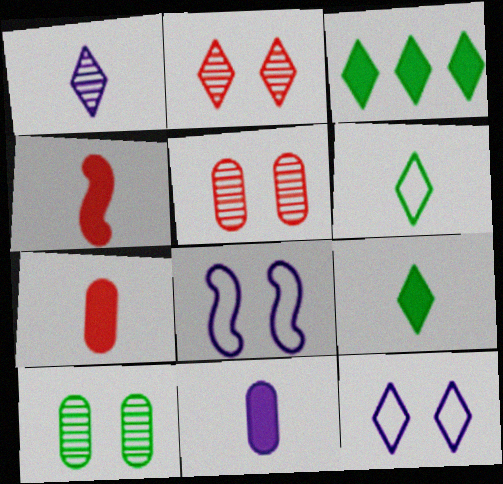[[4, 9, 11]]